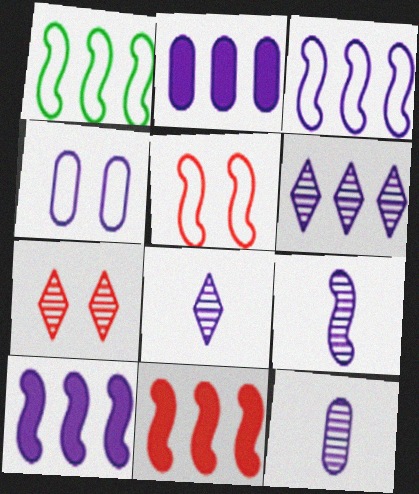[[2, 3, 6], 
[2, 4, 12], 
[4, 8, 10], 
[8, 9, 12]]